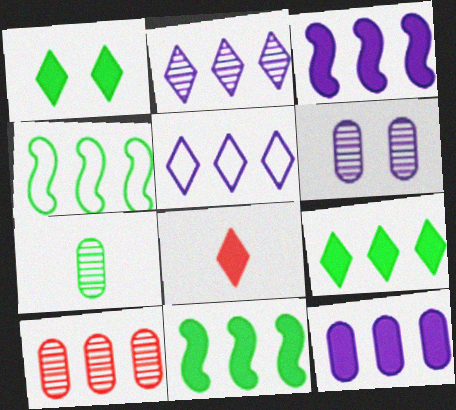[[1, 4, 7], 
[4, 6, 8], 
[5, 10, 11], 
[6, 7, 10]]